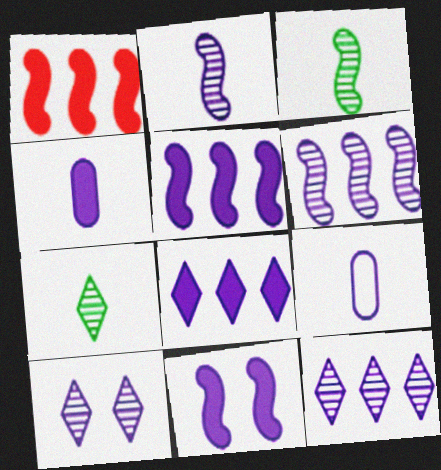[[4, 8, 11], 
[5, 9, 10], 
[9, 11, 12]]